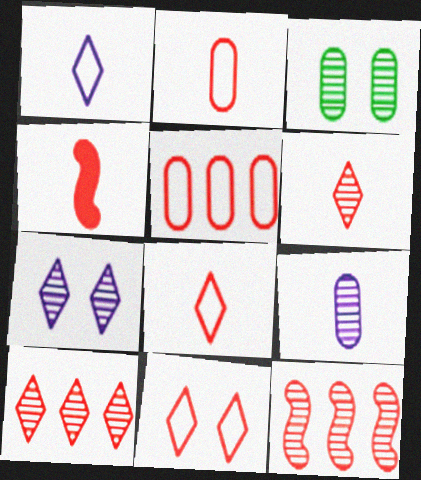[[2, 4, 6]]